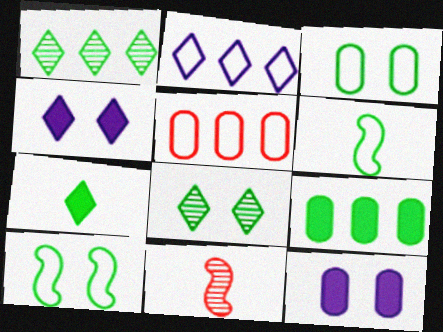[[6, 8, 9]]